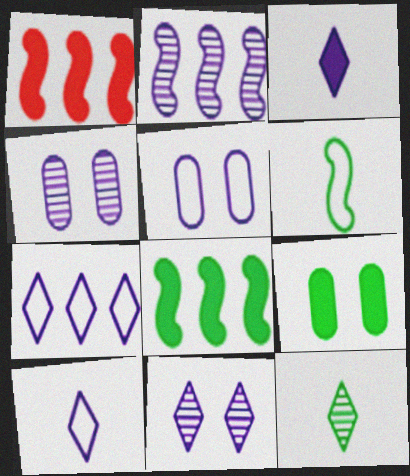[[1, 3, 9], 
[1, 5, 12], 
[2, 3, 5], 
[3, 7, 11]]